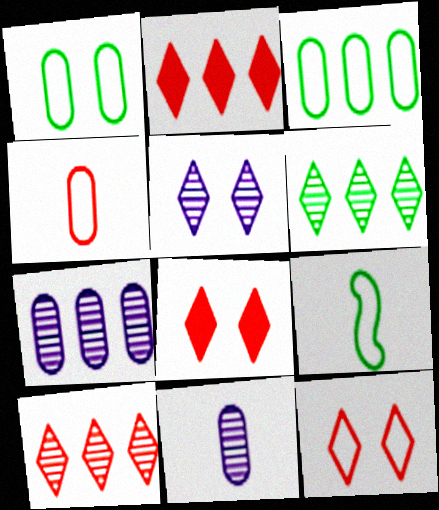[[7, 8, 9]]